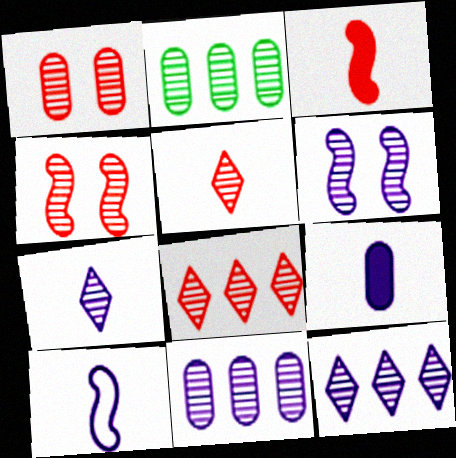[[2, 4, 7], 
[2, 5, 6], 
[6, 7, 11], 
[7, 9, 10]]